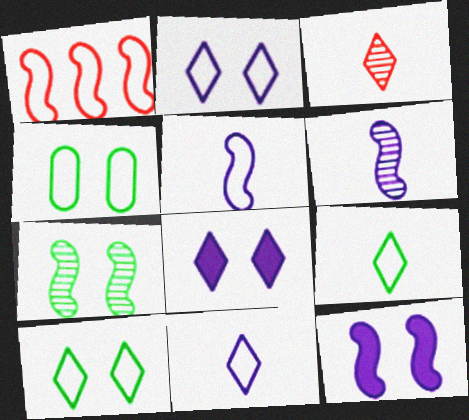[[1, 4, 11]]